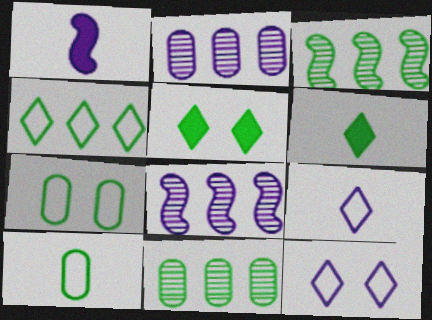[[1, 2, 12], 
[3, 5, 10], 
[3, 6, 7]]